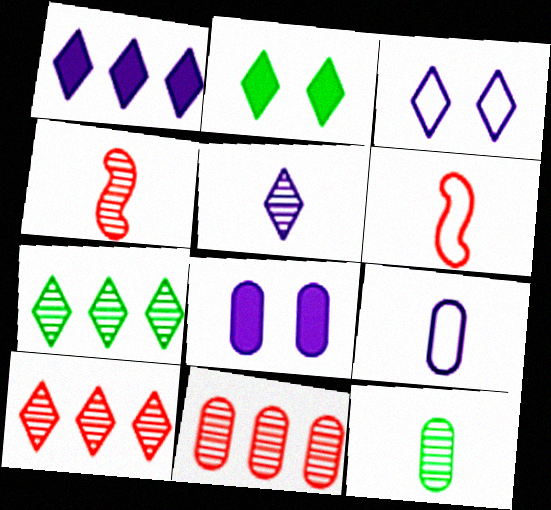[[1, 3, 5], 
[4, 5, 12], 
[6, 7, 8]]